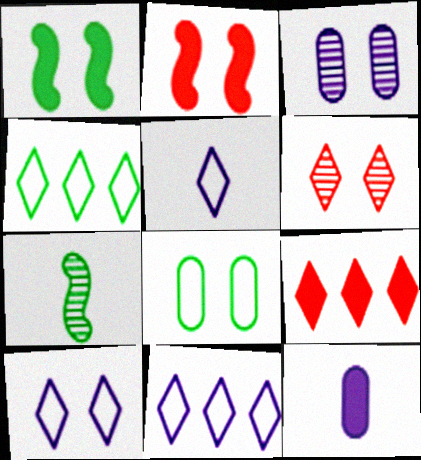[[1, 9, 12], 
[5, 10, 11]]